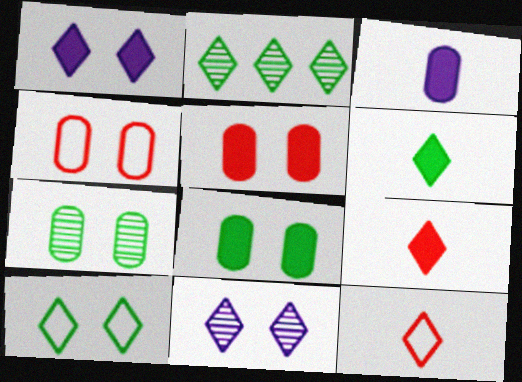[[1, 2, 12], 
[2, 6, 10]]